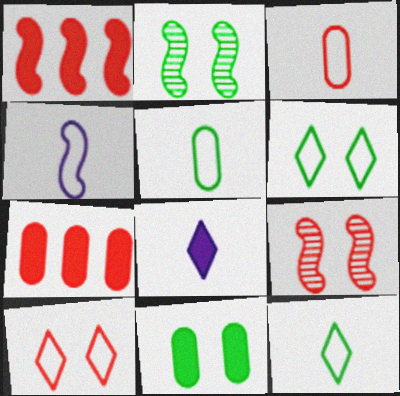[[1, 2, 4], 
[1, 8, 11], 
[2, 6, 11], 
[3, 4, 12]]